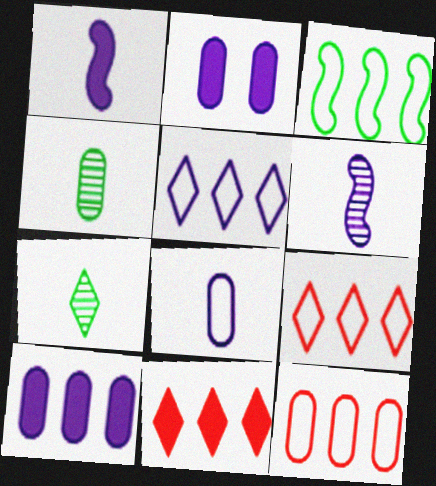[[2, 4, 12], 
[2, 5, 6], 
[3, 5, 12]]